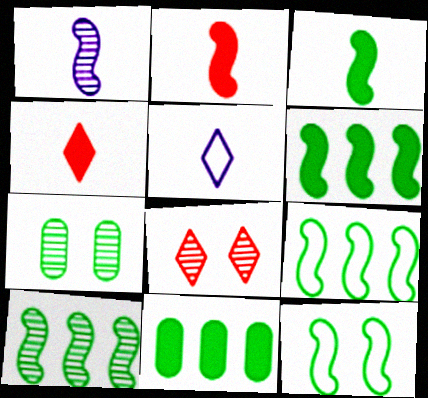[[3, 10, 12], 
[6, 9, 10]]